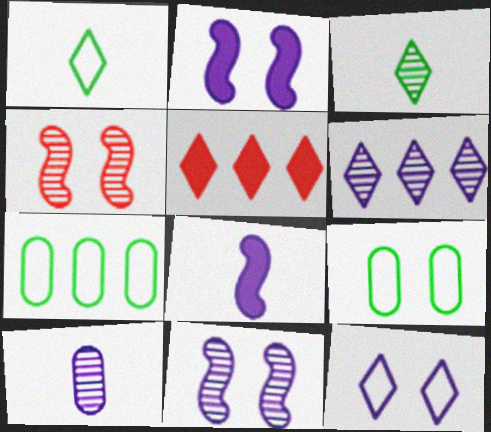[[3, 5, 12], 
[6, 10, 11]]